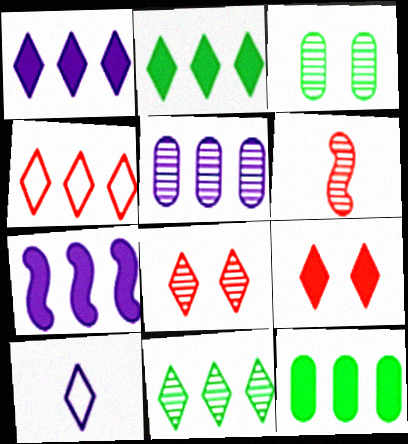[[1, 4, 11], 
[2, 8, 10], 
[9, 10, 11]]